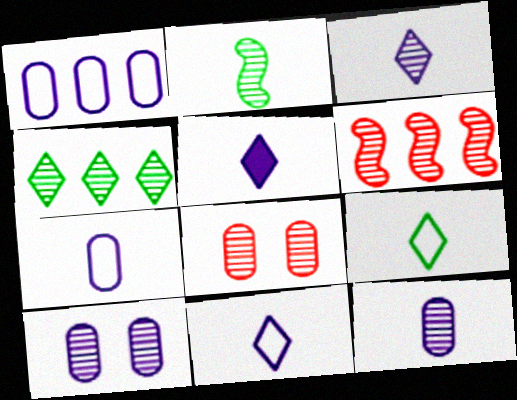[[3, 5, 11]]